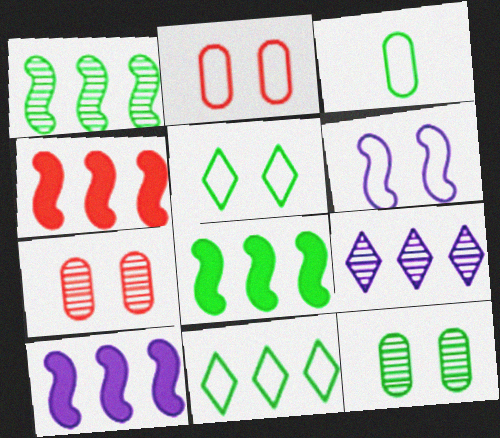[[2, 5, 6], 
[4, 8, 10]]